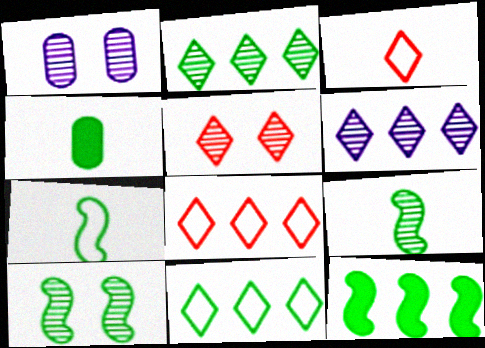[[1, 3, 12], 
[1, 5, 10], 
[4, 10, 11], 
[7, 10, 12]]